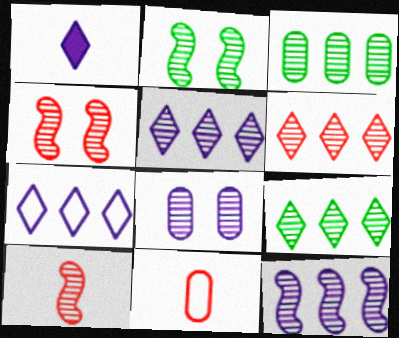[[2, 10, 12], 
[3, 6, 12], 
[5, 6, 9], 
[8, 9, 10]]